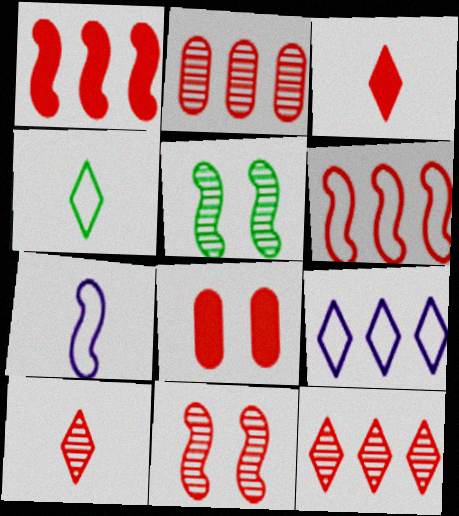[[1, 3, 8], 
[1, 5, 7], 
[2, 10, 11], 
[6, 8, 10]]